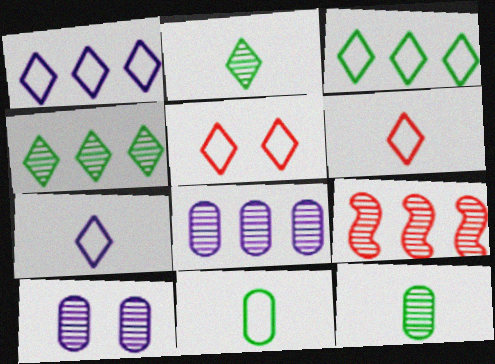[[2, 9, 10], 
[3, 5, 7], 
[4, 8, 9]]